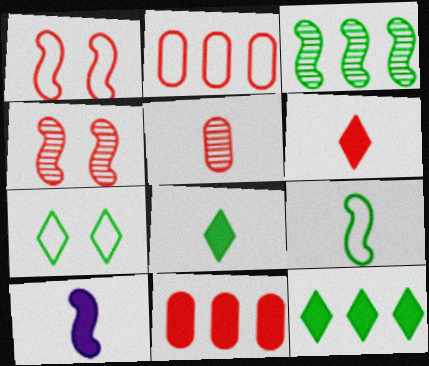[[1, 3, 10], 
[2, 4, 6]]